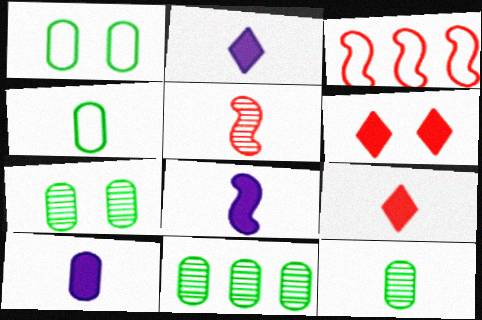[[2, 3, 7], 
[2, 4, 5], 
[2, 8, 10], 
[7, 11, 12]]